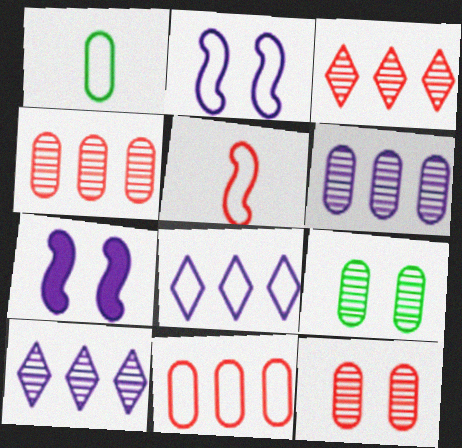[[1, 3, 7]]